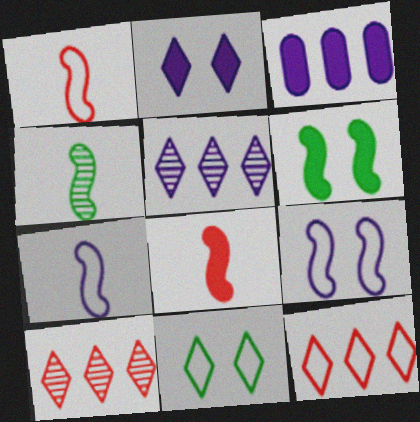[[4, 7, 8]]